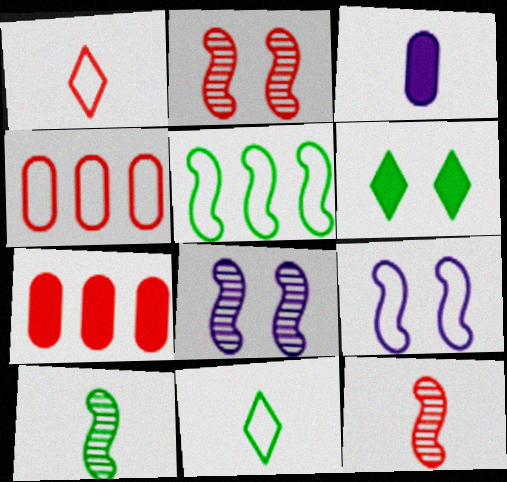[[1, 2, 7], 
[1, 3, 10], 
[3, 11, 12], 
[4, 9, 11], 
[7, 8, 11]]